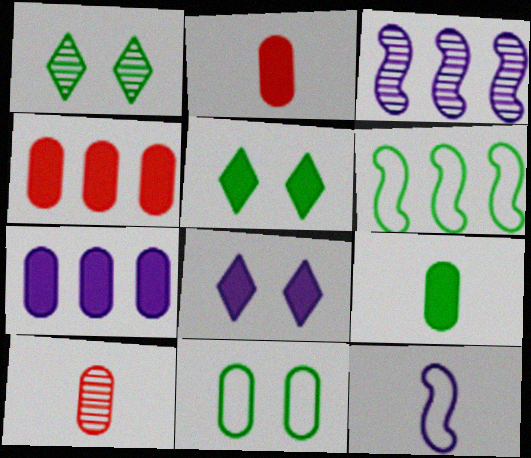[[1, 3, 10], 
[1, 4, 12], 
[1, 6, 9], 
[6, 8, 10], 
[7, 10, 11]]